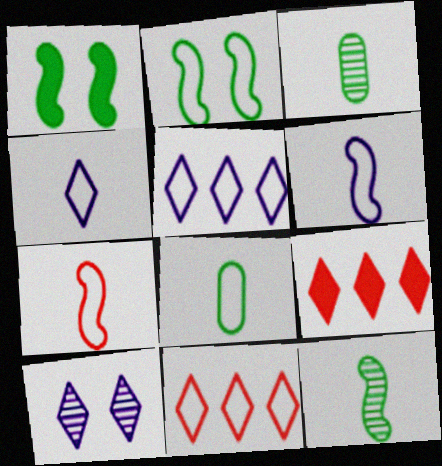[[4, 7, 8]]